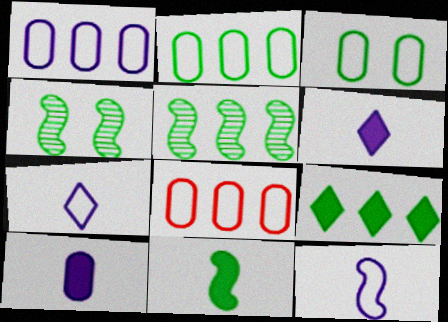[[1, 2, 8], 
[2, 5, 9], 
[4, 6, 8]]